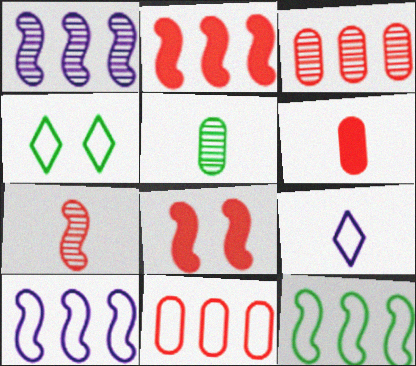[[1, 2, 12], 
[1, 4, 6]]